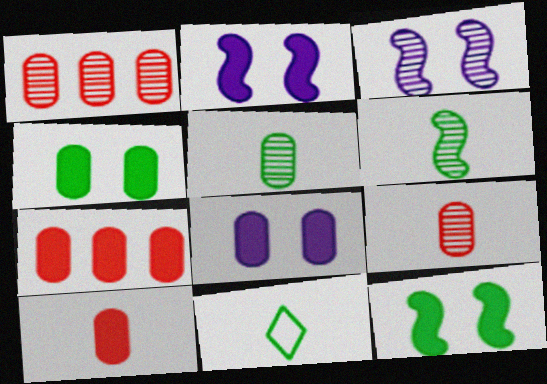[[1, 2, 11], 
[3, 7, 11]]